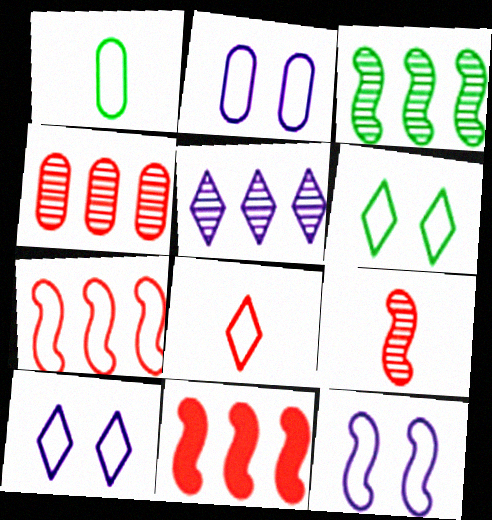[[1, 7, 10], 
[2, 10, 12], 
[3, 4, 5]]